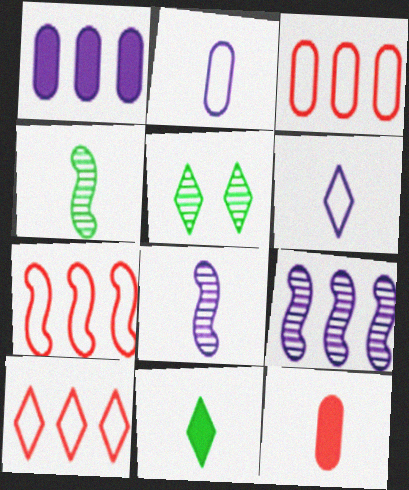[[3, 7, 10], 
[4, 6, 12]]